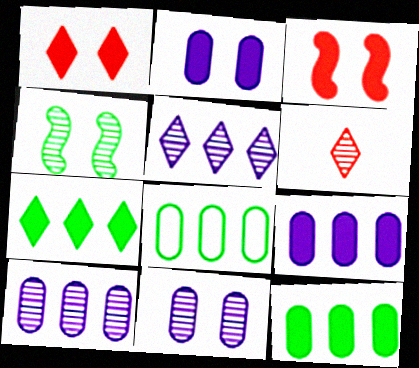[[4, 6, 10]]